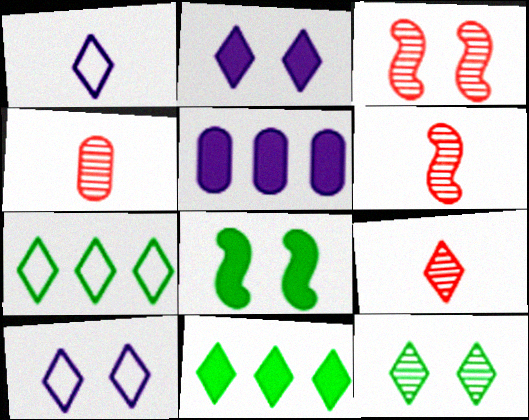[[2, 7, 9], 
[4, 6, 9], 
[9, 10, 11]]